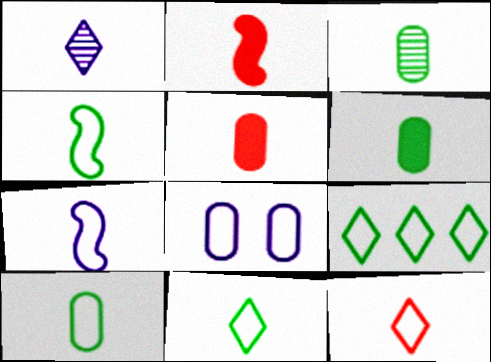[[1, 2, 10], 
[1, 4, 5], 
[3, 6, 10], 
[4, 10, 11], 
[7, 10, 12]]